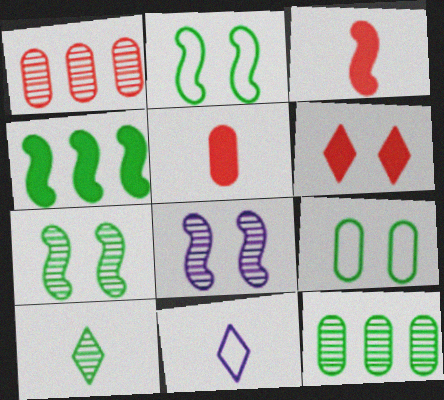[[1, 8, 10], 
[4, 9, 10], 
[6, 8, 9], 
[7, 10, 12]]